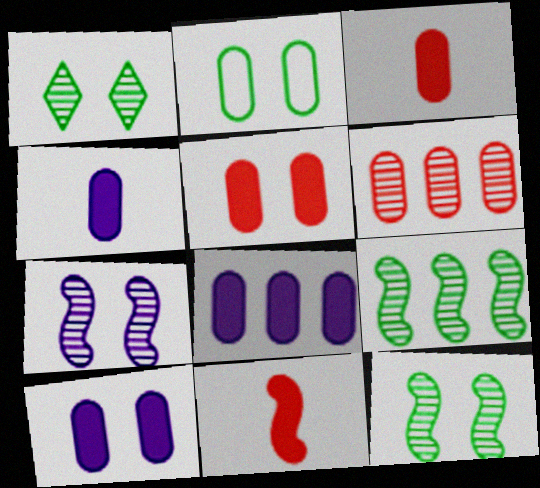[[2, 4, 6], 
[4, 8, 10]]